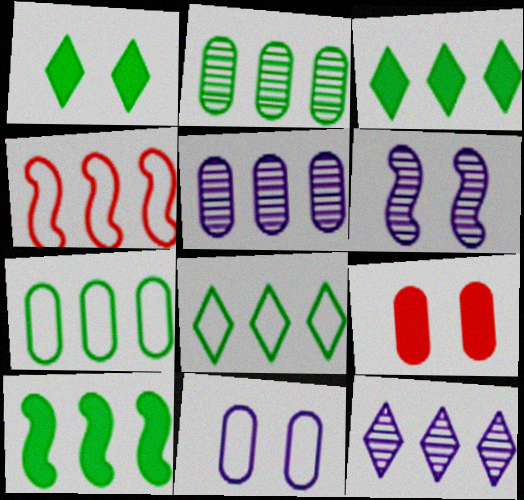[[2, 8, 10], 
[3, 4, 5]]